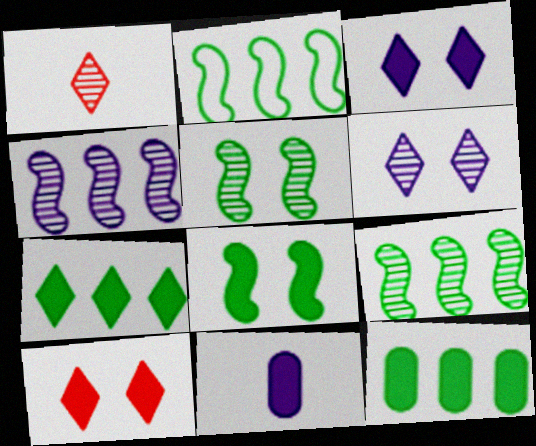[]